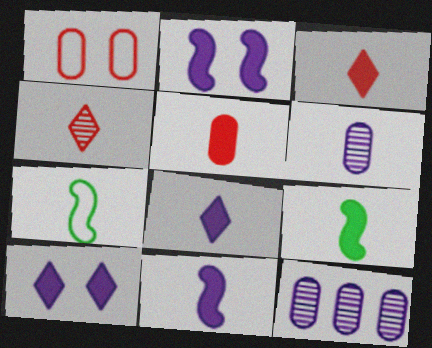[[3, 6, 7], 
[5, 8, 9]]